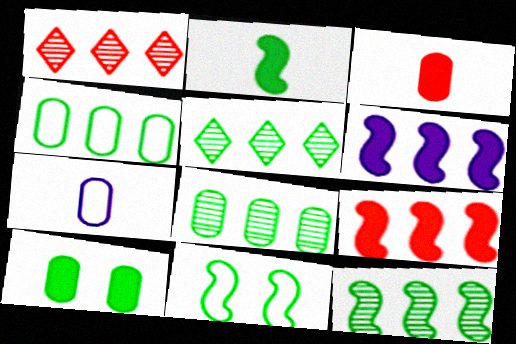[[1, 4, 6], 
[2, 11, 12], 
[5, 8, 12]]